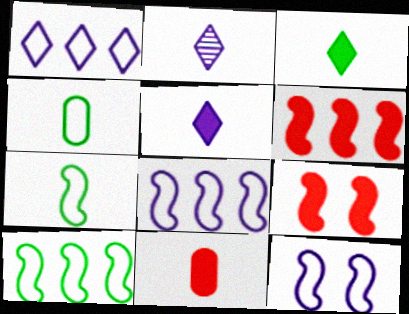[[2, 7, 11]]